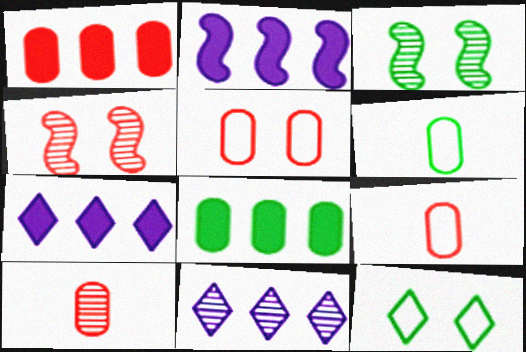[[1, 5, 10], 
[2, 10, 12], 
[3, 7, 9], 
[3, 10, 11], 
[4, 6, 7]]